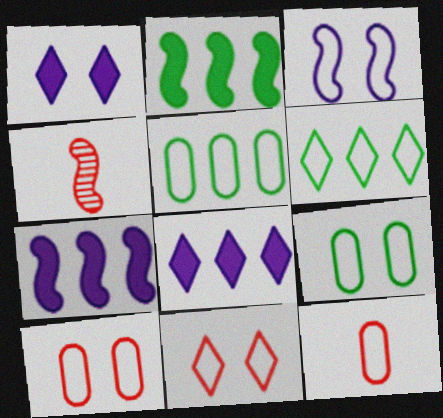[[1, 4, 5], 
[2, 3, 4], 
[3, 6, 12], 
[3, 9, 11], 
[4, 8, 9]]